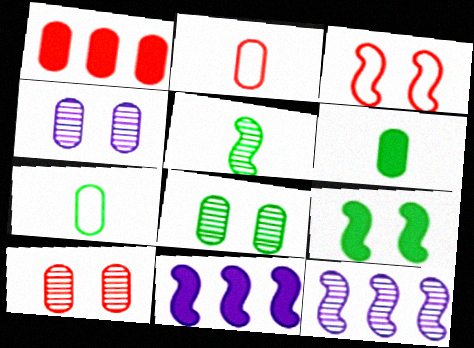[[1, 2, 10], 
[1, 4, 7], 
[3, 5, 11], 
[4, 8, 10]]